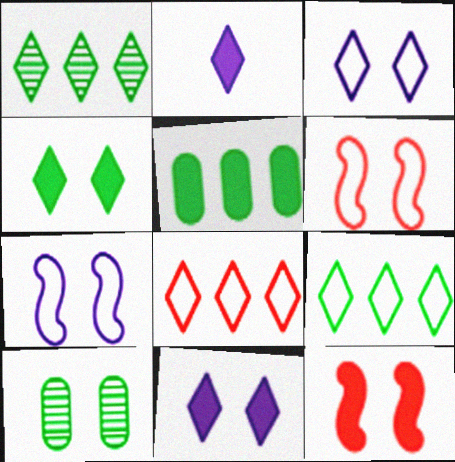[[2, 5, 12], 
[3, 10, 12], 
[6, 10, 11]]